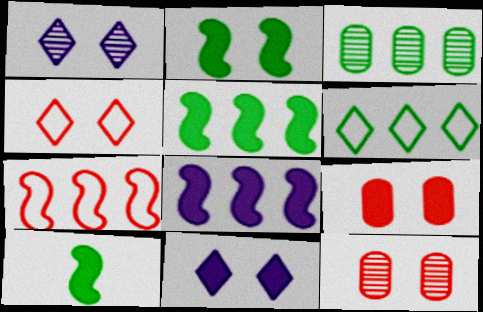[[2, 5, 10], 
[2, 9, 11], 
[3, 5, 6]]